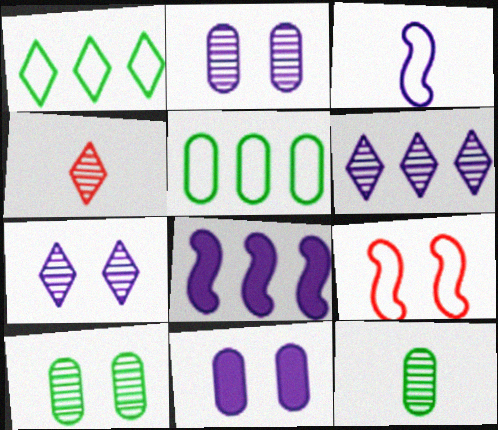[[3, 6, 11]]